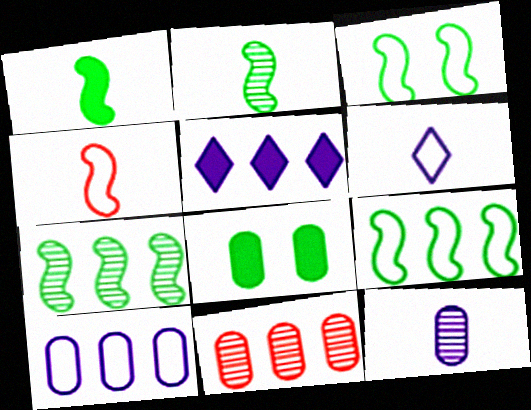[[1, 3, 7], 
[5, 9, 11]]